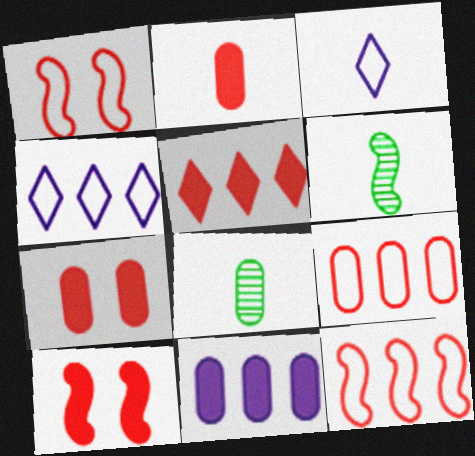[[2, 3, 6], 
[2, 5, 10], 
[4, 6, 7], 
[4, 8, 10]]